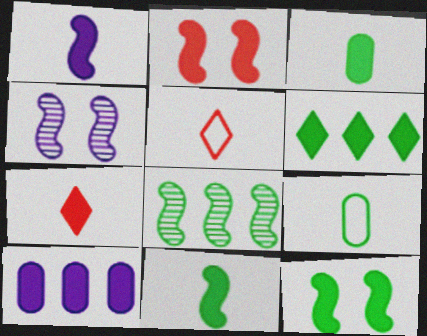[[1, 3, 7], 
[3, 6, 12], 
[7, 10, 12]]